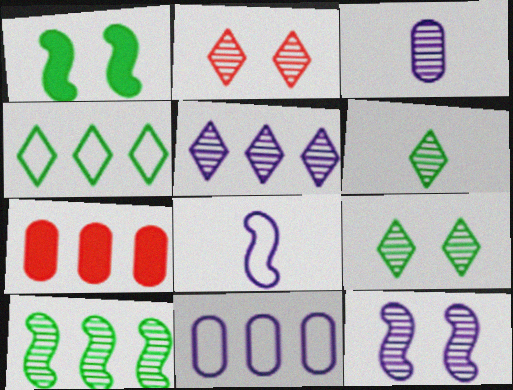[[2, 3, 10], 
[2, 5, 6], 
[3, 5, 12], 
[7, 8, 9]]